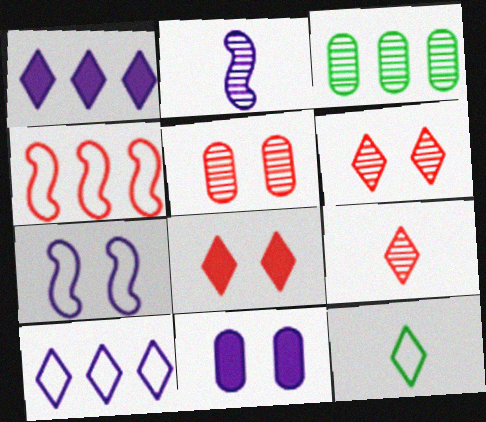[[1, 3, 4], 
[1, 6, 12], 
[2, 3, 6], 
[2, 10, 11]]